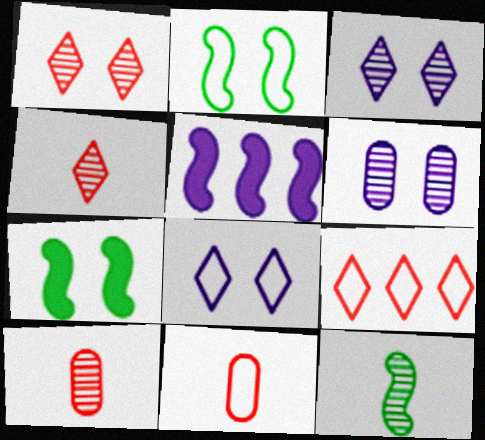[]